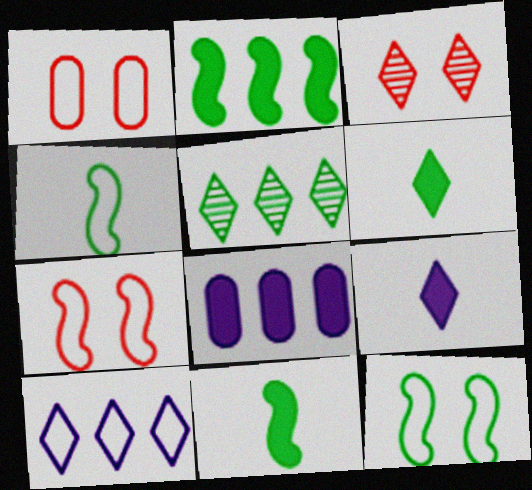[[1, 4, 10], 
[3, 4, 8], 
[3, 6, 10]]